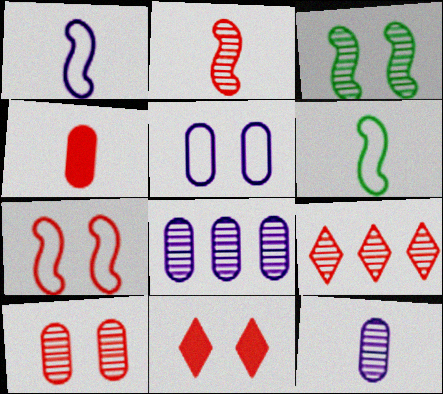[[2, 9, 10], 
[3, 5, 11], 
[3, 9, 12], 
[4, 7, 9], 
[6, 8, 11], 
[7, 10, 11]]